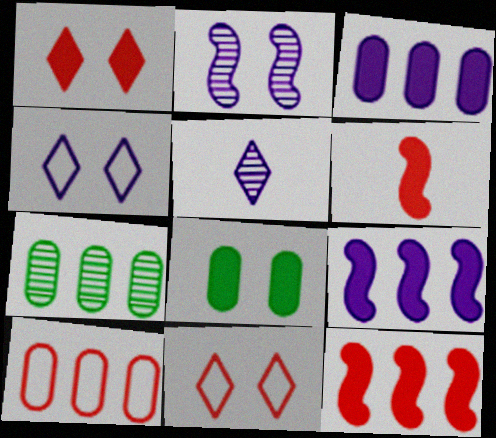[[2, 8, 11], 
[3, 7, 10], 
[4, 6, 7]]